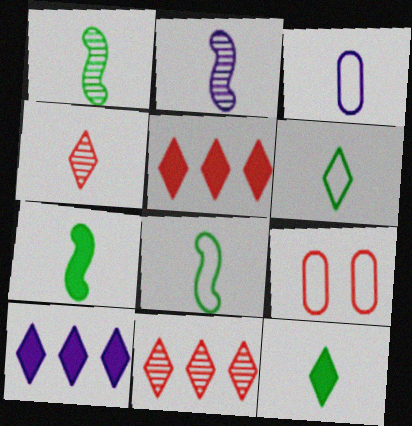[[1, 7, 8], 
[1, 9, 10], 
[3, 4, 7]]